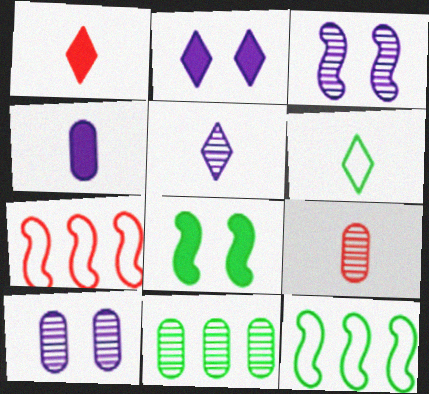[[1, 5, 6], 
[1, 10, 12], 
[2, 9, 12], 
[6, 8, 11], 
[9, 10, 11]]